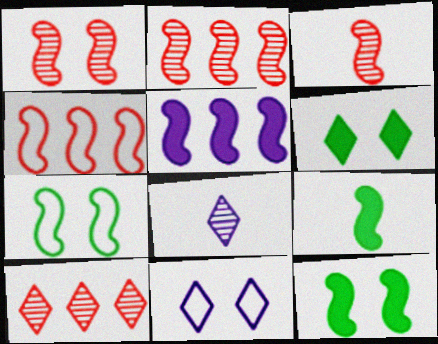[[1, 2, 3], 
[3, 5, 7]]